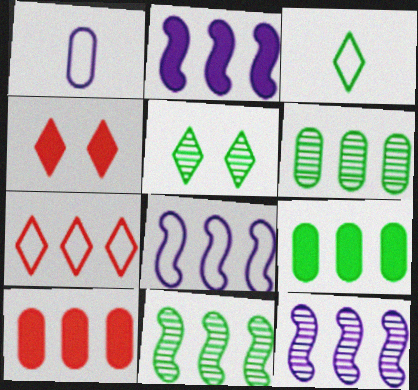[[1, 4, 11], 
[2, 6, 7], 
[2, 8, 12], 
[7, 9, 12]]